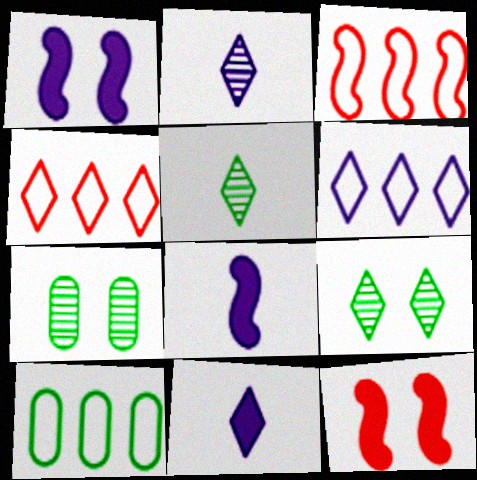[[2, 10, 12], 
[3, 6, 10], 
[3, 7, 11], 
[4, 7, 8], 
[4, 9, 11]]